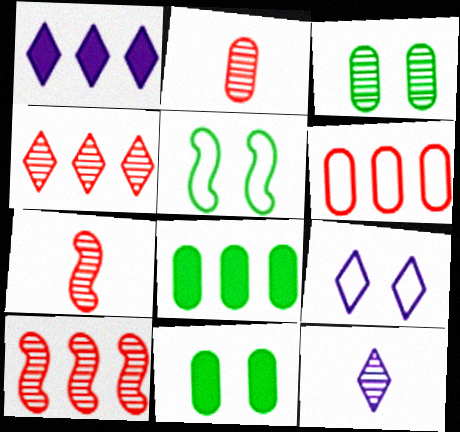[[1, 2, 5], 
[1, 9, 12], 
[3, 10, 12], 
[7, 8, 9]]